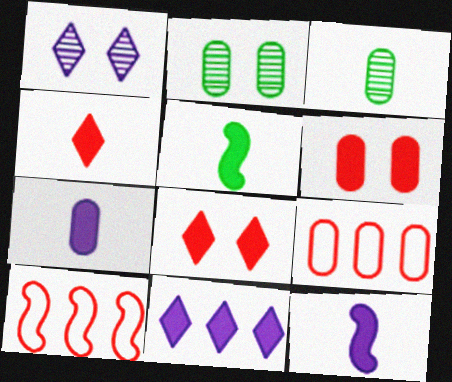[[1, 5, 9], 
[2, 7, 9], 
[4, 5, 7], 
[5, 6, 11]]